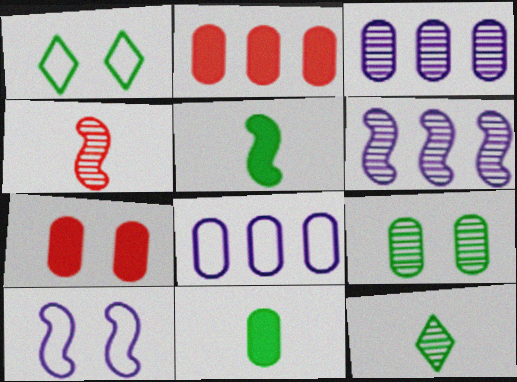[[2, 10, 12]]